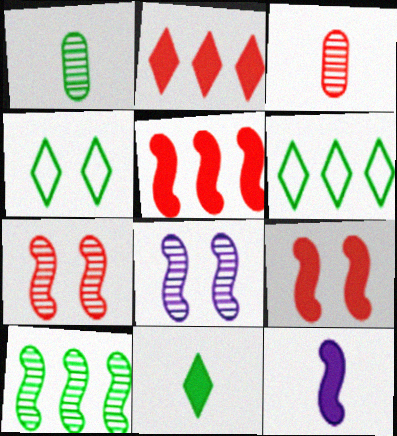[]